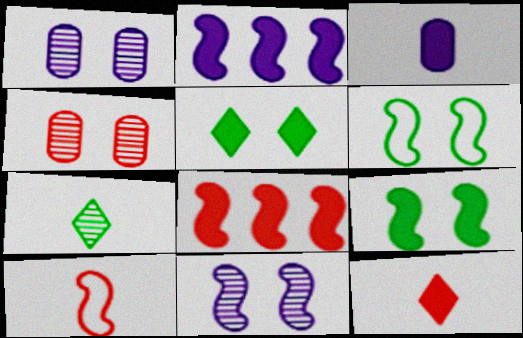[[3, 5, 8], 
[3, 7, 10]]